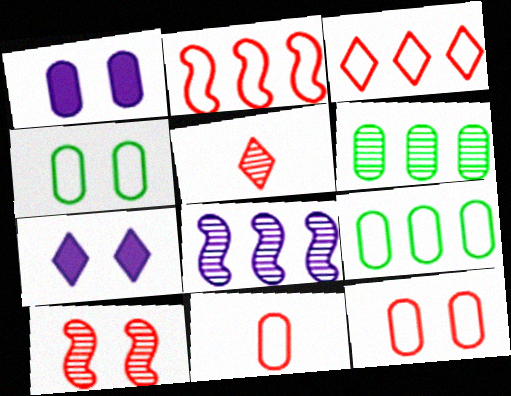[[1, 6, 11], 
[4, 7, 10]]